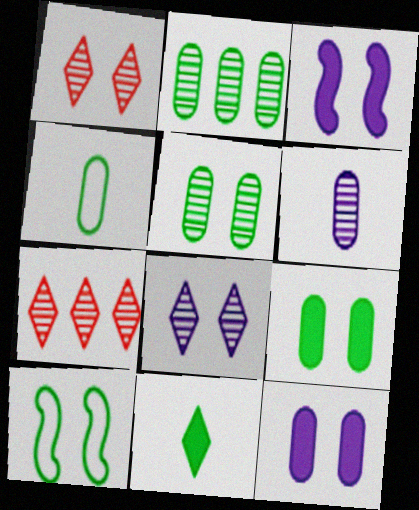[[1, 10, 12], 
[2, 4, 9], 
[2, 10, 11], 
[3, 4, 7]]